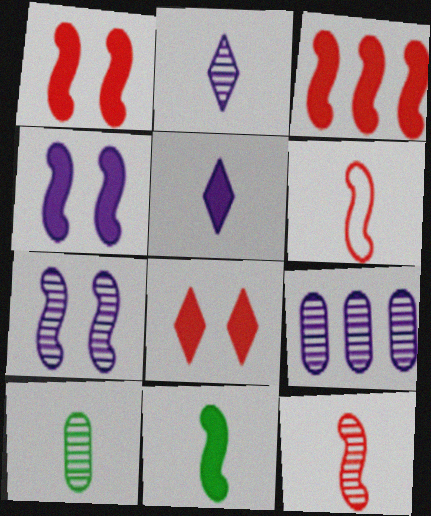[[2, 7, 9], 
[2, 10, 12], 
[3, 4, 11], 
[5, 6, 10]]